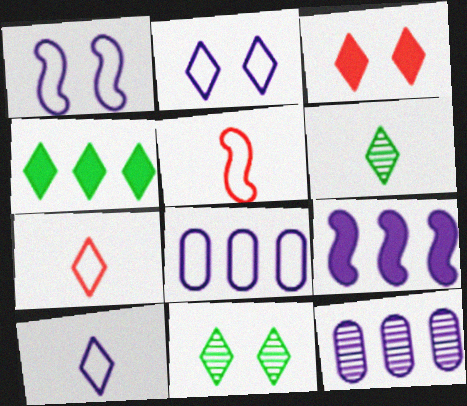[[1, 8, 10], 
[2, 3, 11]]